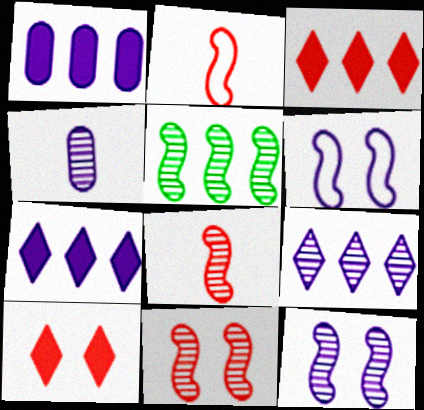[[4, 6, 7], 
[4, 9, 12], 
[5, 8, 12]]